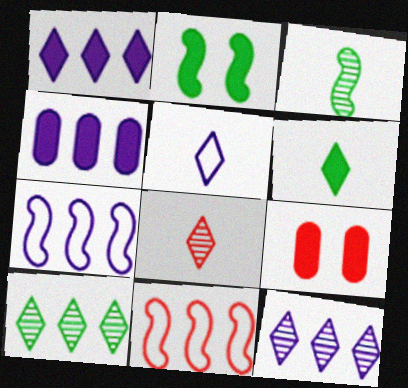[[4, 7, 12], 
[4, 10, 11], 
[5, 6, 8], 
[8, 9, 11]]